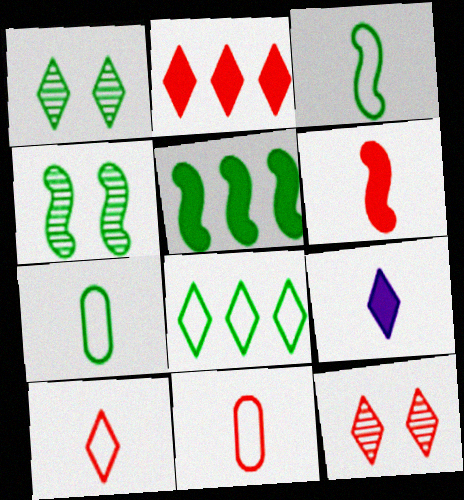[[1, 5, 7], 
[2, 10, 12], 
[3, 4, 5], 
[8, 9, 12]]